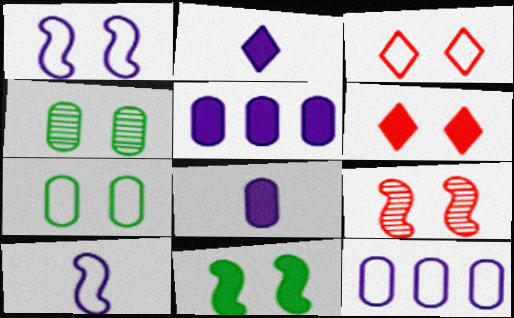[[1, 3, 7], 
[1, 4, 6], 
[1, 9, 11]]